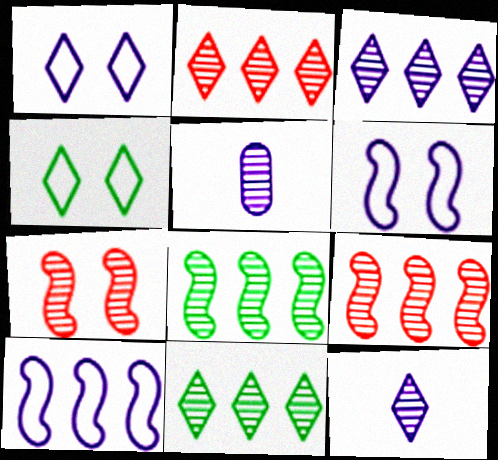[[2, 3, 11], 
[5, 7, 11]]